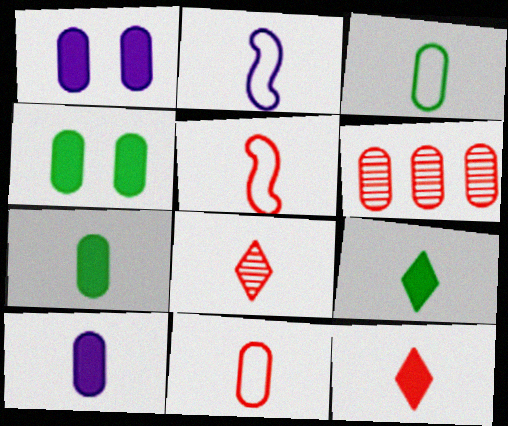[[1, 3, 6], 
[2, 7, 8]]